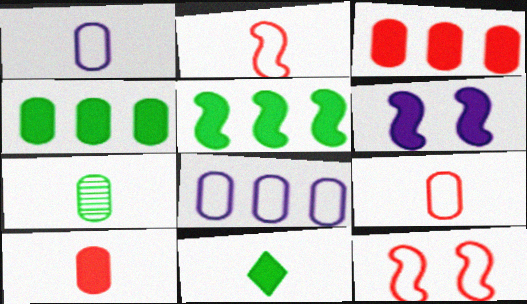[[1, 7, 10], 
[3, 6, 11]]